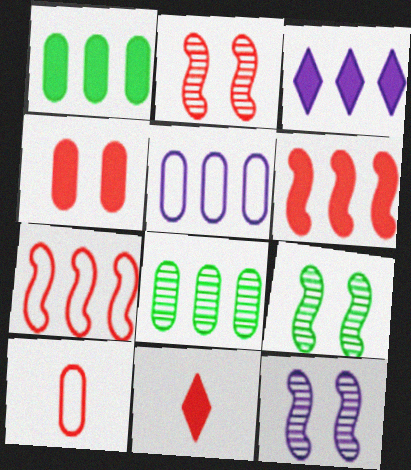[[1, 3, 6], 
[2, 9, 12], 
[3, 7, 8], 
[3, 9, 10], 
[4, 6, 11], 
[5, 9, 11]]